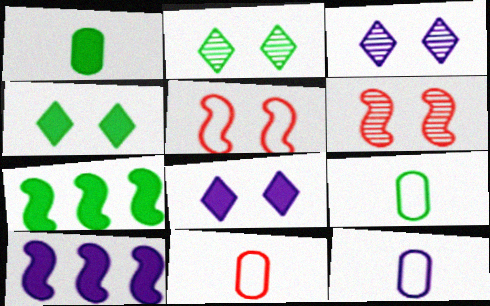[[1, 4, 7], 
[2, 7, 9], 
[2, 10, 11], 
[3, 7, 11], 
[3, 10, 12], 
[9, 11, 12]]